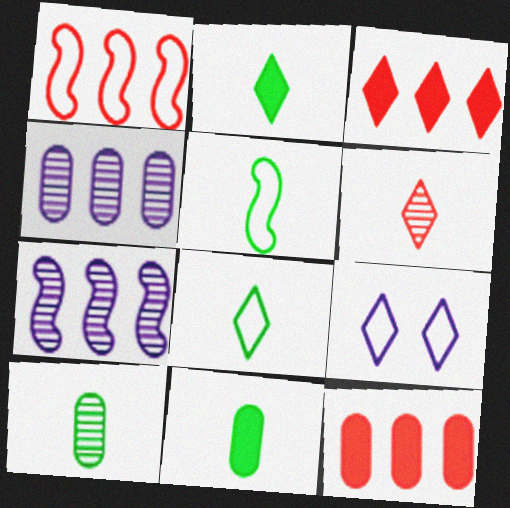[[2, 5, 10]]